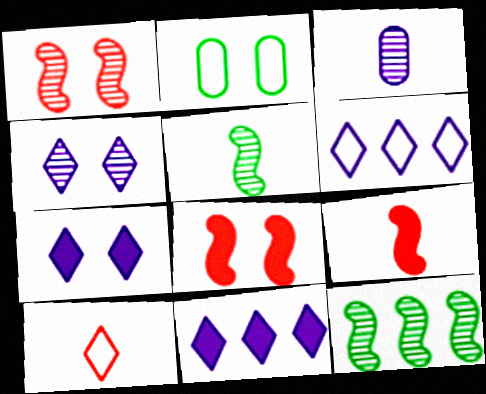[[1, 2, 7], 
[2, 4, 8]]